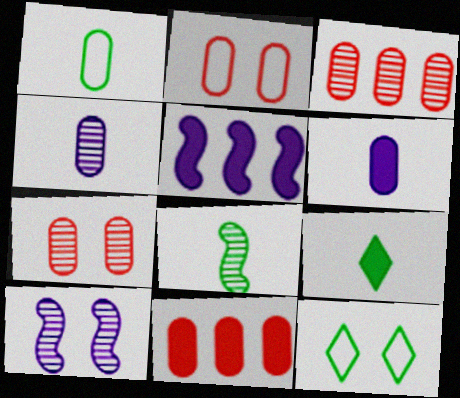[[1, 8, 9]]